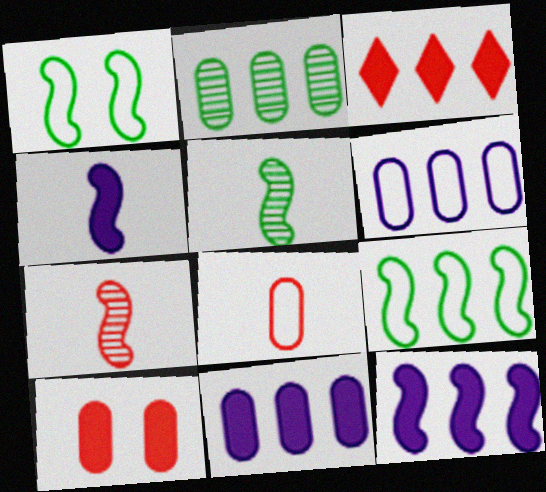[[1, 7, 12]]